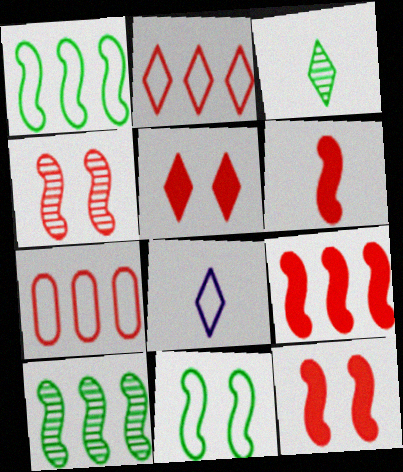[[6, 9, 12], 
[7, 8, 11]]